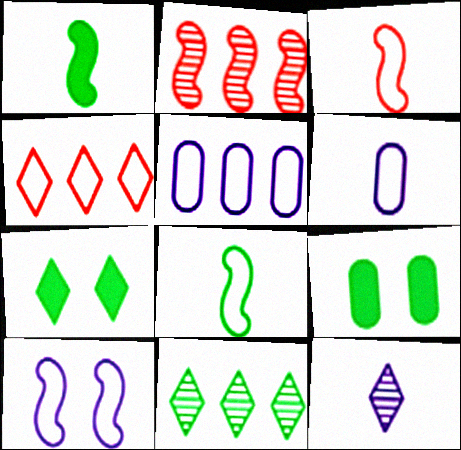[[1, 2, 10], 
[2, 6, 7], 
[4, 7, 12], 
[8, 9, 11]]